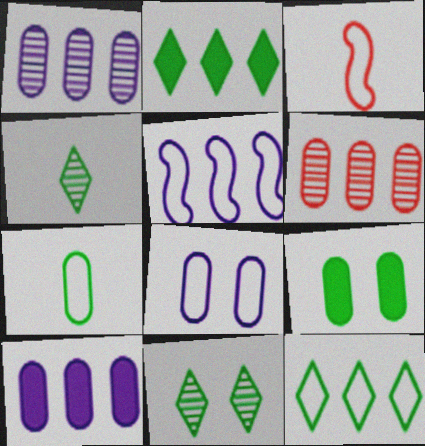[[2, 5, 6], 
[3, 8, 12], 
[3, 10, 11]]